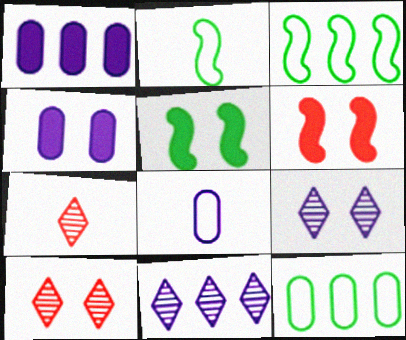[[1, 2, 10], 
[3, 4, 7]]